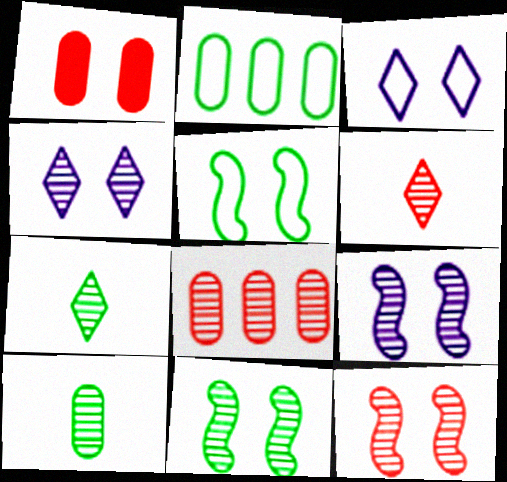[[1, 3, 11], 
[1, 4, 5], 
[6, 8, 12], 
[7, 8, 9], 
[9, 11, 12]]